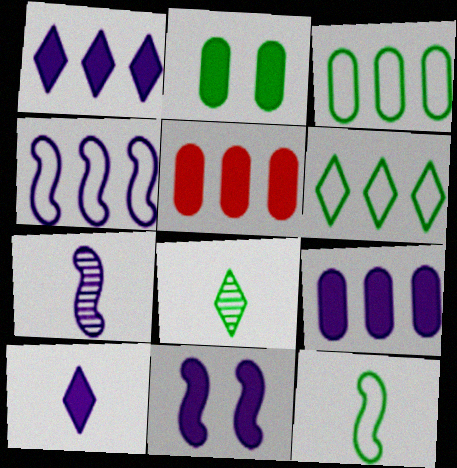[[4, 7, 11], 
[9, 10, 11]]